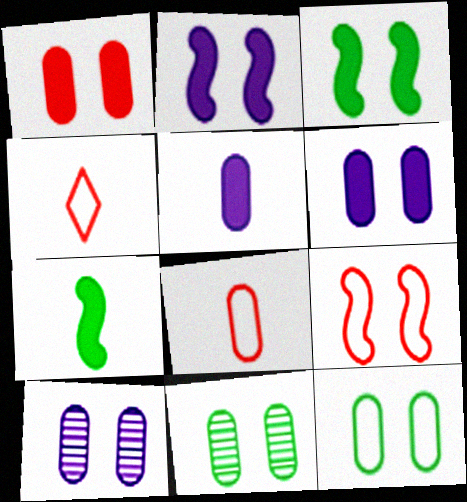[[1, 10, 12]]